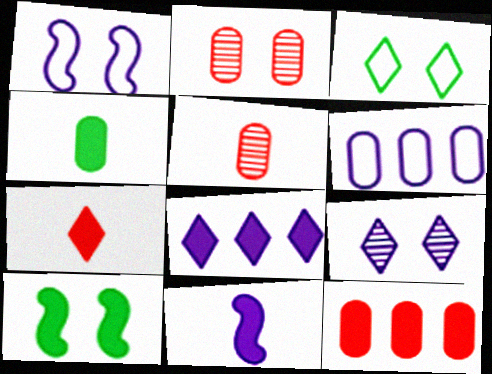[[2, 4, 6], 
[4, 7, 11], 
[6, 9, 11]]